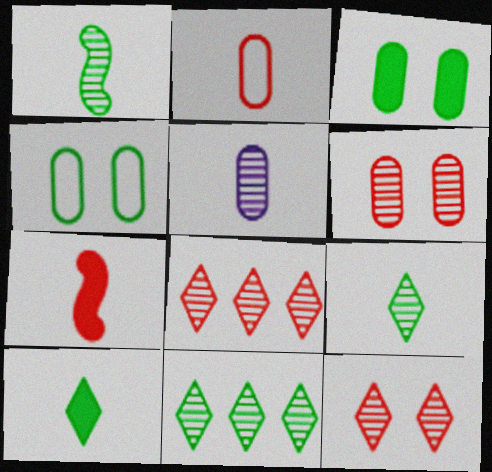[]